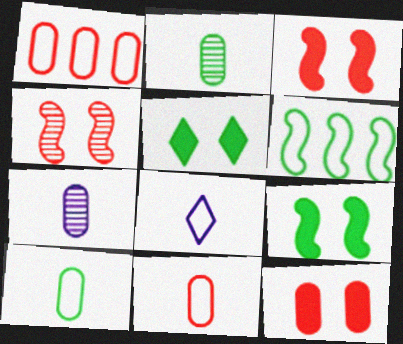[[2, 5, 6]]